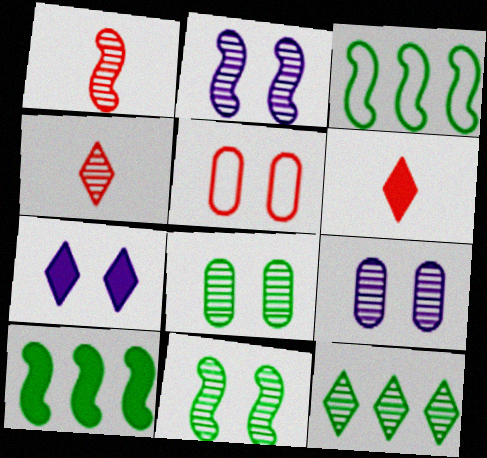[[1, 9, 12], 
[3, 6, 9], 
[5, 7, 11]]